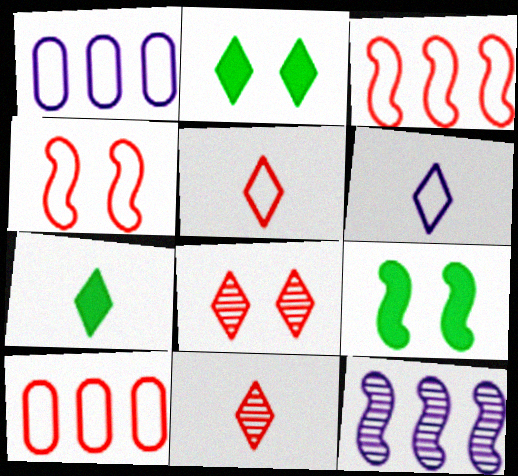[[1, 9, 11], 
[4, 5, 10], 
[6, 7, 11]]